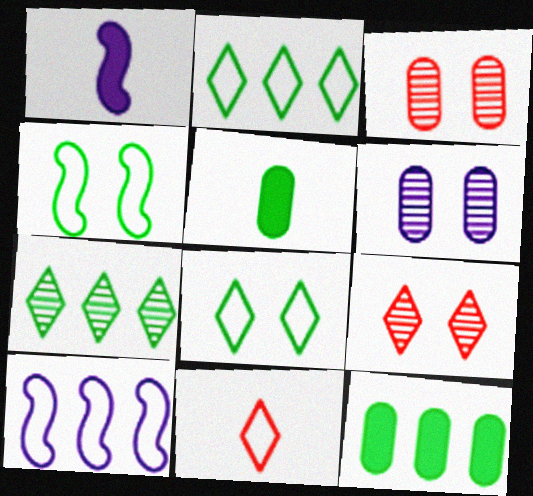[[1, 2, 3], 
[4, 5, 7], 
[5, 9, 10]]